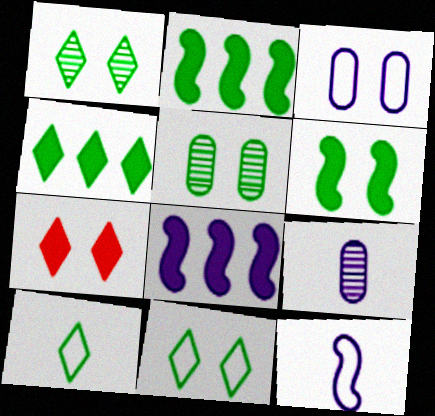[[1, 4, 10], 
[2, 5, 10], 
[5, 6, 11]]